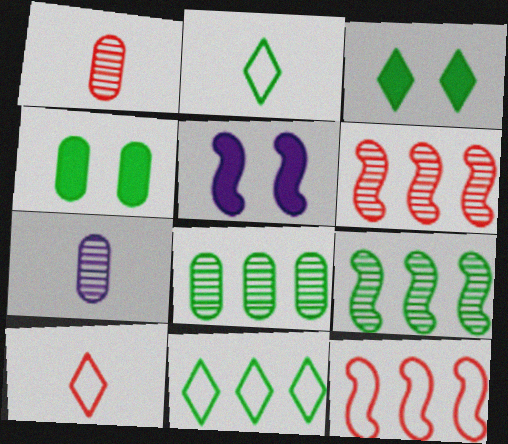[[1, 5, 11], 
[2, 4, 9], 
[3, 7, 12], 
[5, 8, 10]]